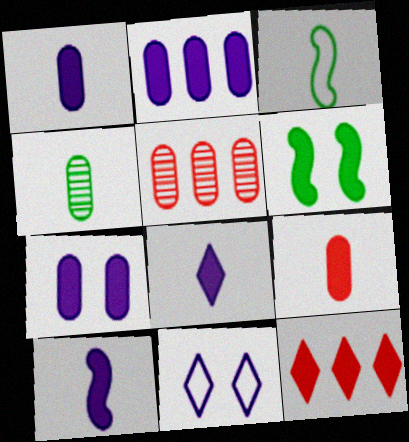[[1, 2, 7], 
[1, 6, 12], 
[1, 8, 10]]